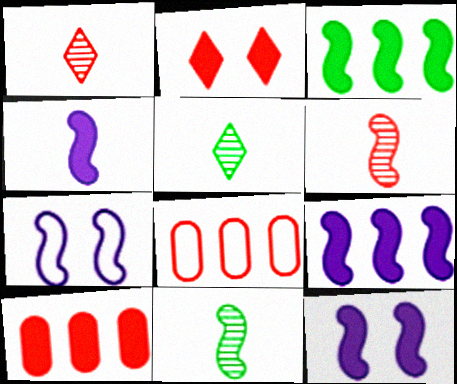[[2, 6, 8], 
[3, 6, 7], 
[4, 9, 12], 
[5, 7, 10], 
[5, 8, 12]]